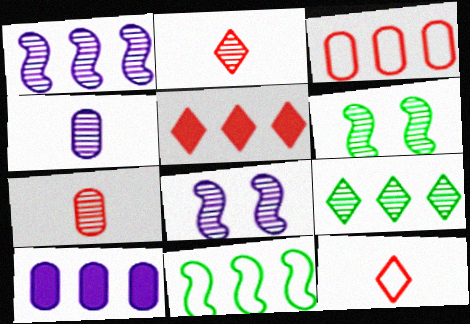[[6, 10, 12], 
[7, 8, 9]]